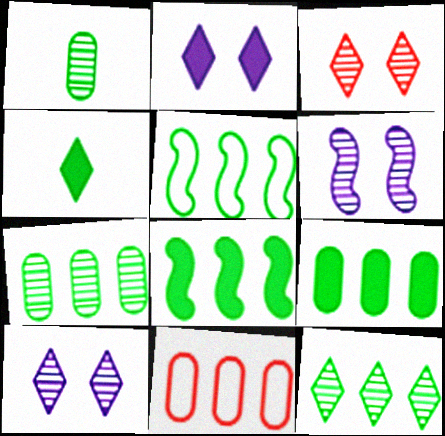[[4, 6, 11], 
[5, 9, 12]]